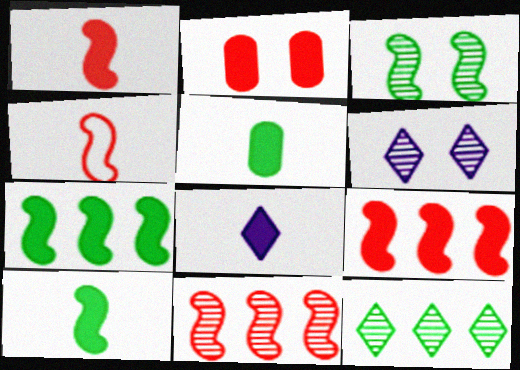[[1, 5, 8], 
[2, 7, 8]]